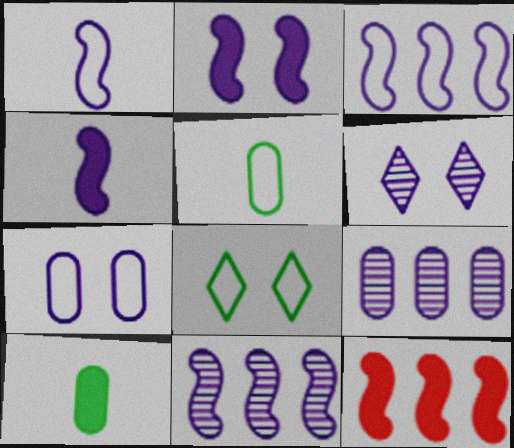[[1, 2, 11], 
[2, 6, 7], 
[5, 6, 12]]